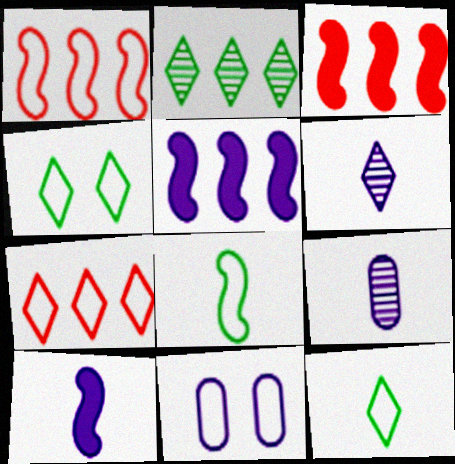[[1, 11, 12], 
[3, 4, 9], 
[5, 6, 11], 
[7, 8, 11]]